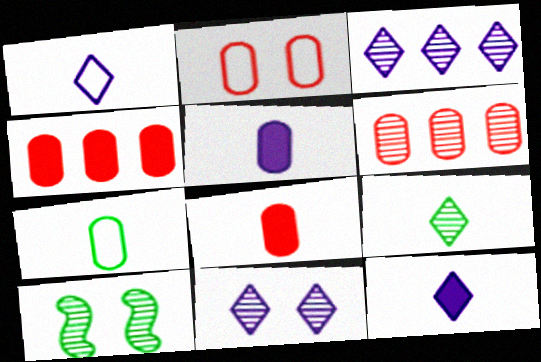[[1, 4, 10], 
[2, 6, 8]]